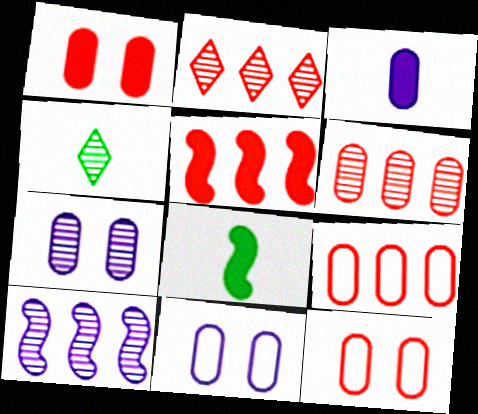[[2, 5, 9], 
[2, 8, 11], 
[4, 5, 11]]